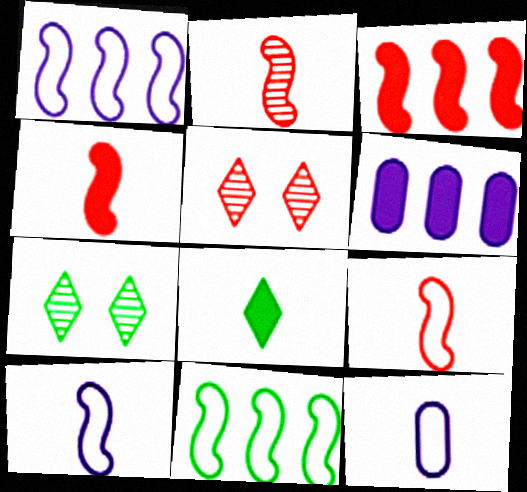[[2, 4, 9], 
[2, 8, 12], 
[3, 7, 12], 
[6, 7, 9]]